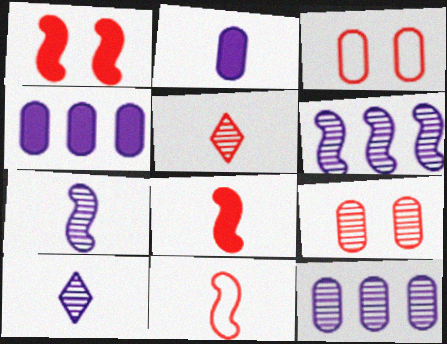[]